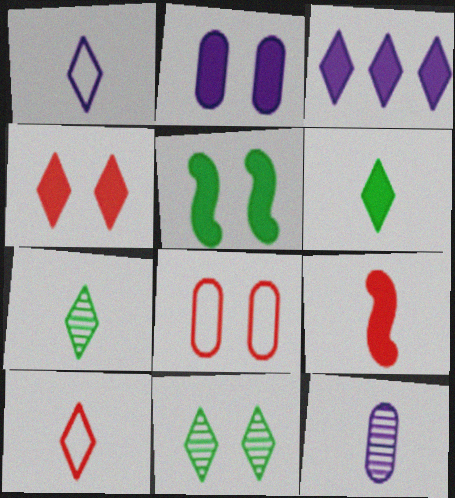[[2, 4, 5], 
[3, 4, 6], 
[3, 10, 11]]